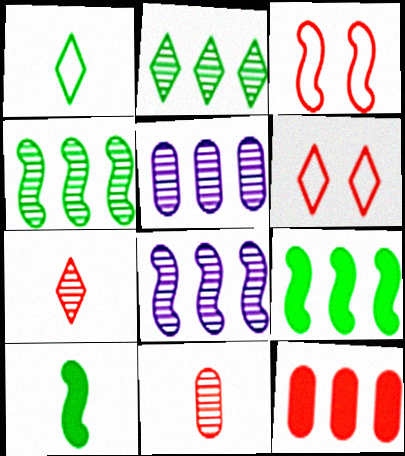[[3, 7, 12], 
[3, 8, 10], 
[5, 6, 10]]